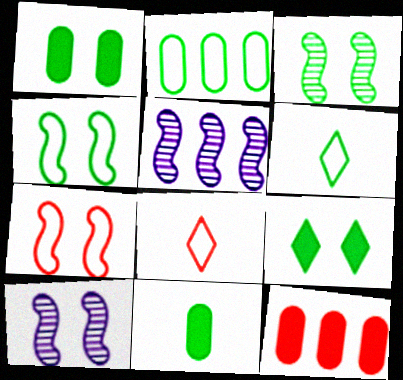[[1, 5, 8], 
[2, 4, 6], 
[6, 10, 12]]